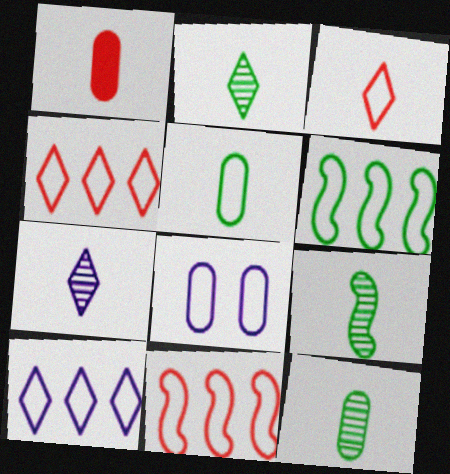[[2, 9, 12], 
[3, 6, 8]]